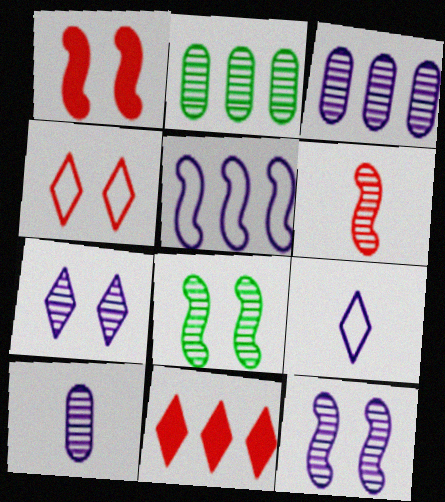[[1, 2, 9], 
[2, 5, 11], 
[2, 6, 7]]